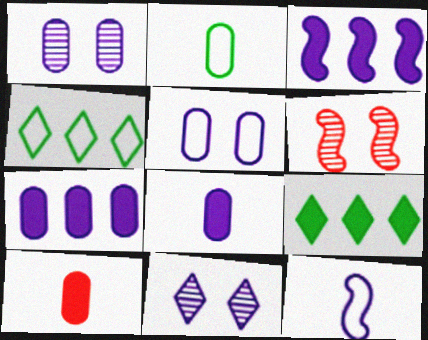[[4, 6, 8], 
[7, 11, 12]]